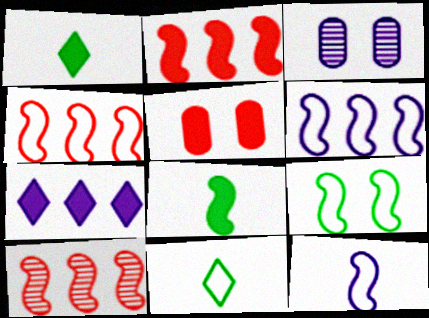[[1, 3, 4], 
[2, 3, 11], 
[2, 4, 10], 
[3, 7, 12], 
[4, 9, 12], 
[5, 7, 8]]